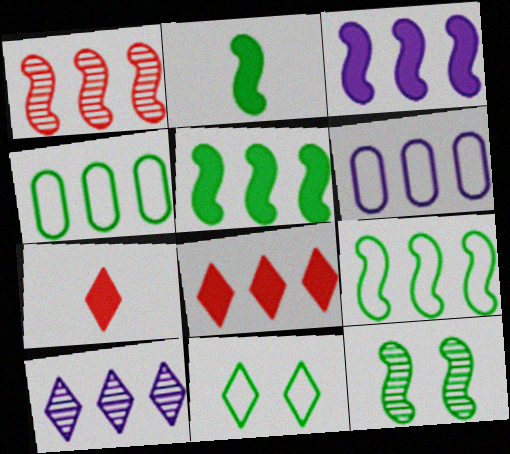[[1, 3, 9], 
[2, 9, 12], 
[3, 6, 10], 
[6, 7, 12], 
[7, 10, 11]]